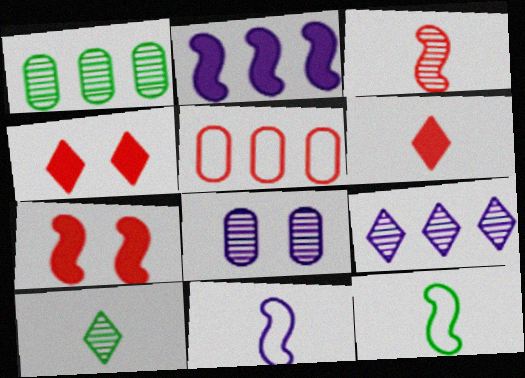[[1, 4, 11], 
[3, 4, 5]]